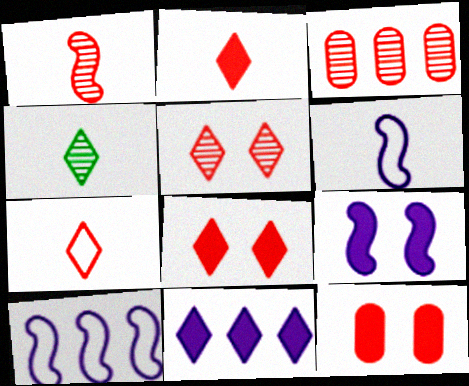[[1, 3, 5], 
[4, 10, 12]]